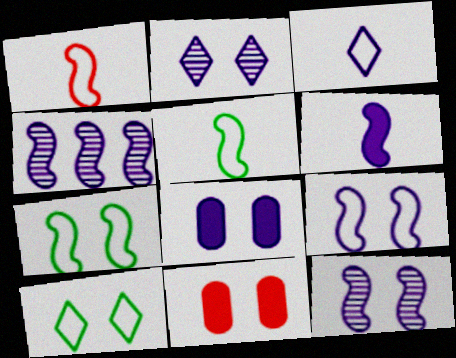[[2, 7, 11], 
[2, 8, 9], 
[3, 4, 8], 
[4, 6, 9], 
[10, 11, 12]]